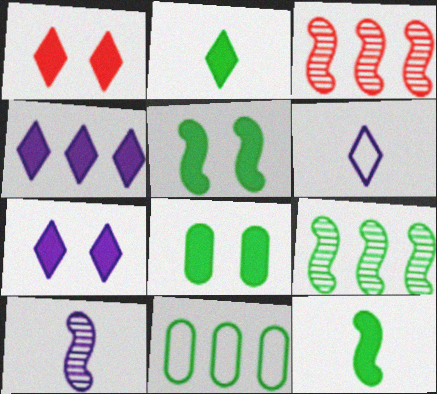[[1, 2, 4], 
[1, 10, 11], 
[3, 4, 11], 
[3, 6, 8]]